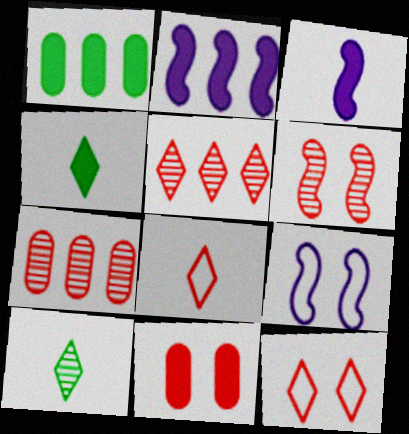[[2, 4, 11], 
[4, 7, 9], 
[6, 11, 12]]